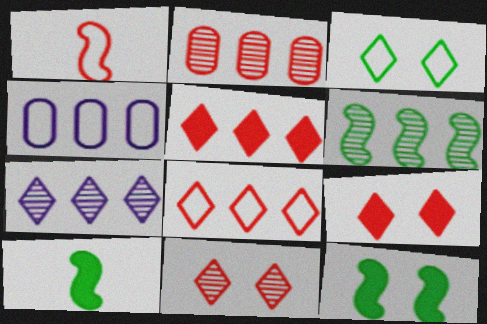[[1, 2, 9], 
[1, 3, 4], 
[2, 6, 7], 
[4, 5, 6], 
[4, 10, 11]]